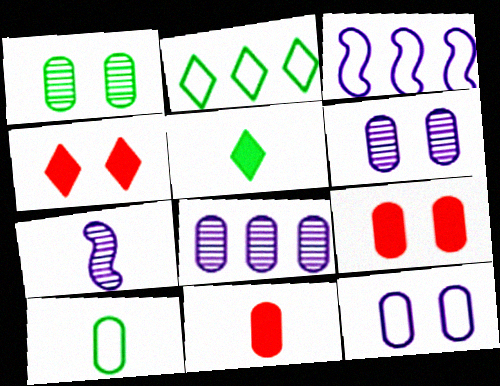[[1, 9, 12], 
[2, 7, 9], 
[8, 9, 10]]